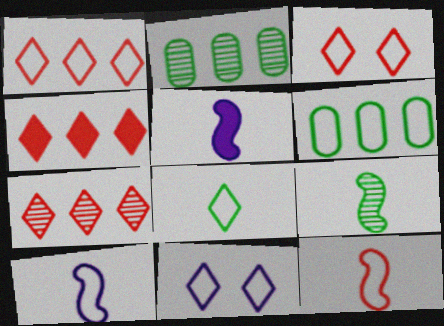[[1, 4, 7], 
[1, 8, 11], 
[2, 3, 5], 
[3, 6, 10], 
[5, 9, 12], 
[6, 11, 12]]